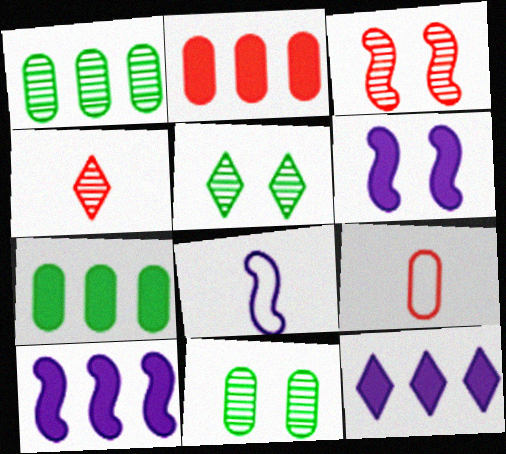[[2, 5, 8], 
[5, 9, 10]]